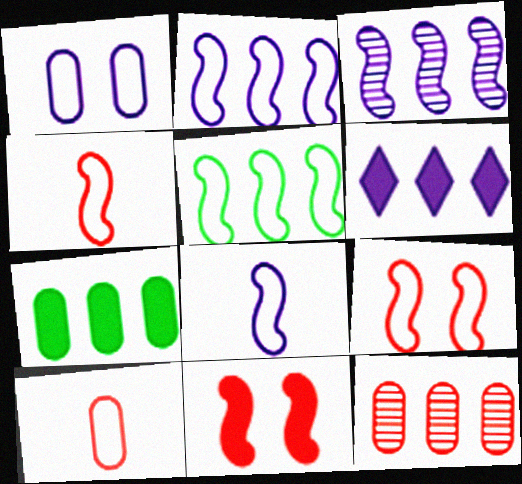[[5, 6, 12], 
[5, 8, 9]]